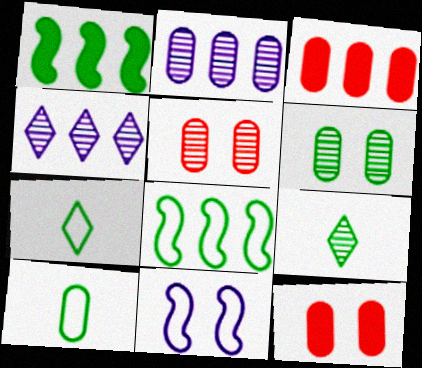[[1, 6, 7], 
[2, 10, 12], 
[3, 4, 8], 
[3, 9, 11]]